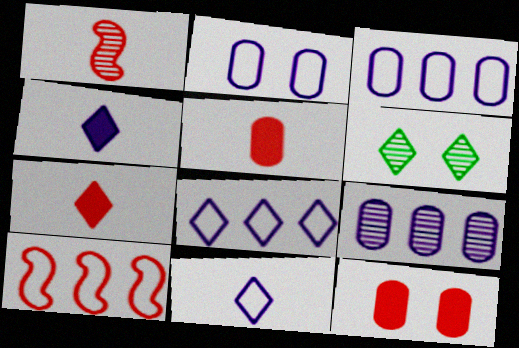[[1, 6, 9], 
[6, 7, 8]]